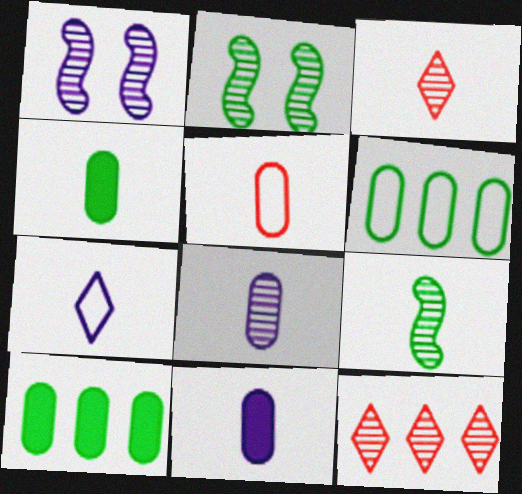[[2, 8, 12], 
[3, 8, 9], 
[4, 5, 8]]